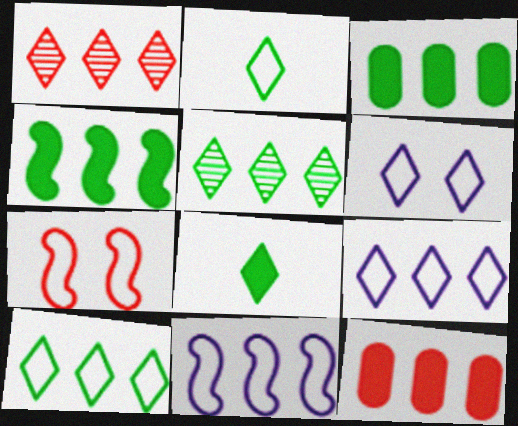[[1, 3, 11], 
[1, 6, 8], 
[5, 11, 12]]